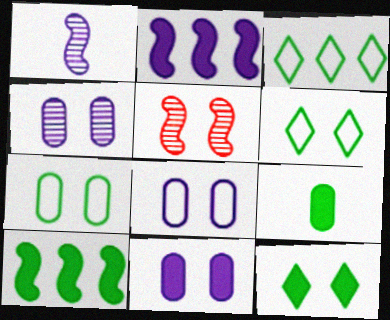[[4, 8, 11], 
[5, 6, 11], 
[5, 8, 12], 
[9, 10, 12]]